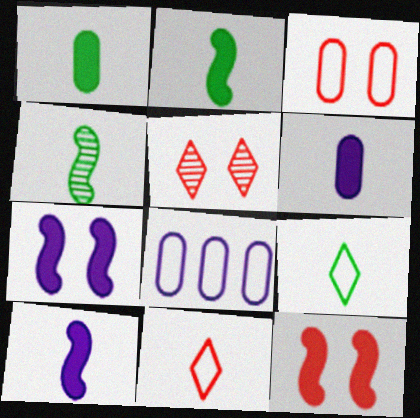[[1, 4, 9], 
[2, 5, 8], 
[3, 5, 12], 
[4, 6, 11]]